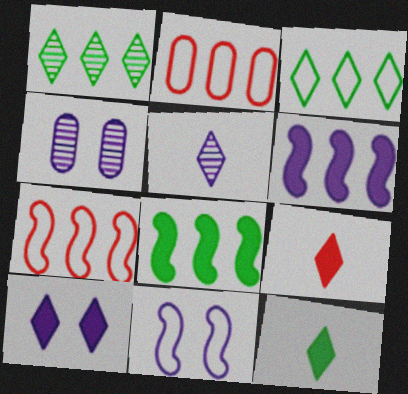[[1, 2, 6], 
[4, 7, 12], 
[4, 10, 11]]